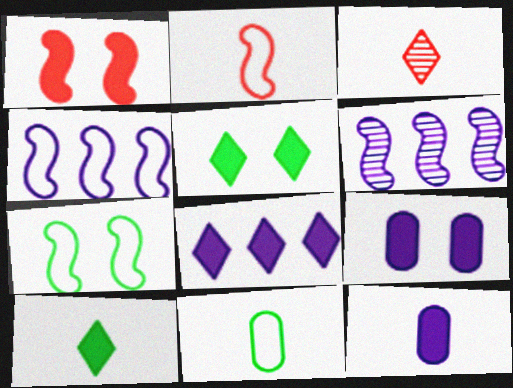[[1, 5, 9], 
[2, 4, 7]]